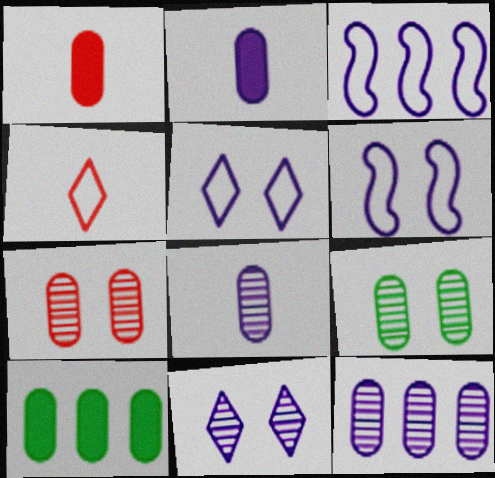[[2, 3, 11]]